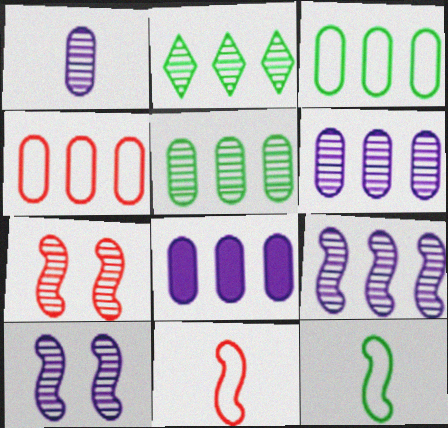[[1, 2, 7], 
[4, 5, 8]]